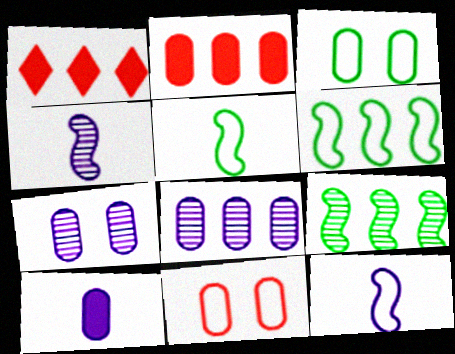[[1, 3, 4], 
[1, 5, 7], 
[1, 6, 8]]